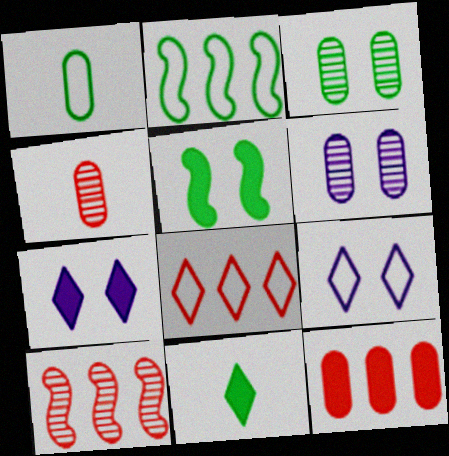[[1, 6, 12], 
[1, 7, 10], 
[2, 3, 11], 
[2, 4, 7], 
[8, 10, 12]]